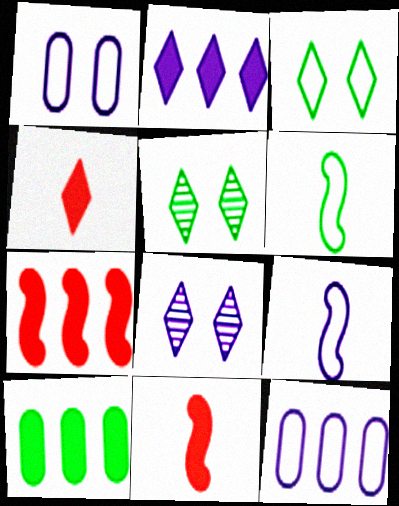[[2, 7, 10], 
[5, 6, 10], 
[5, 11, 12]]